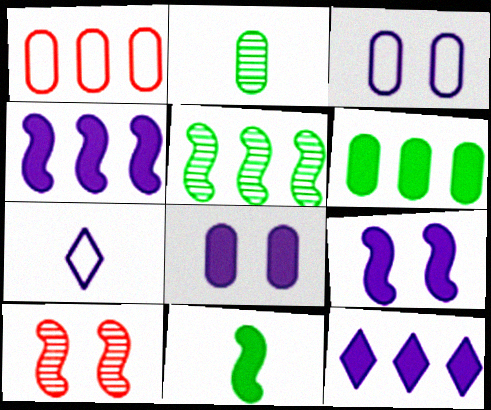[[1, 2, 8], 
[1, 5, 12], 
[6, 7, 10]]